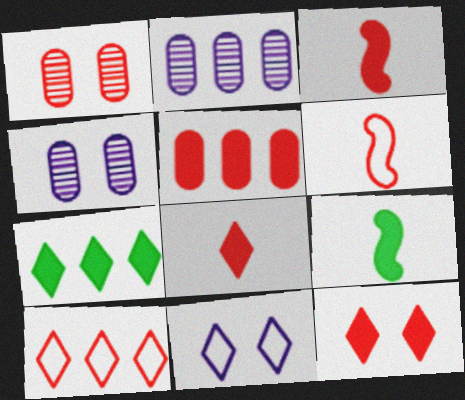[[1, 3, 10], 
[3, 5, 12], 
[4, 6, 7], 
[4, 9, 10]]